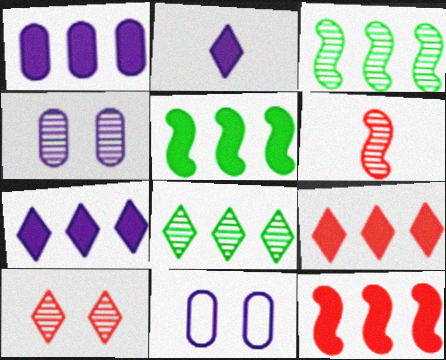[[1, 5, 9], 
[4, 6, 8]]